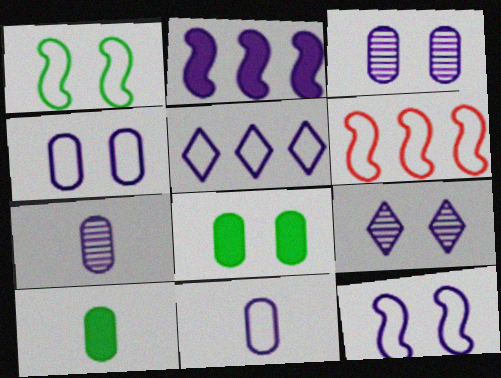[[2, 9, 11], 
[5, 11, 12], 
[6, 9, 10]]